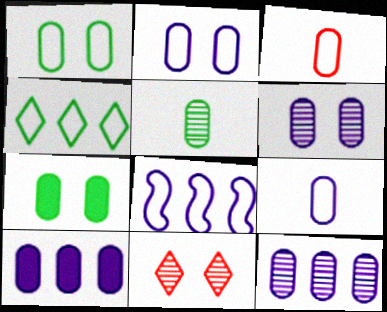[[3, 7, 12], 
[6, 9, 10]]